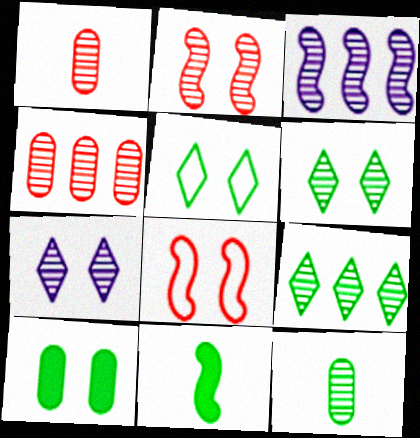[[1, 3, 6], 
[3, 4, 9], 
[3, 8, 11], 
[7, 8, 10]]